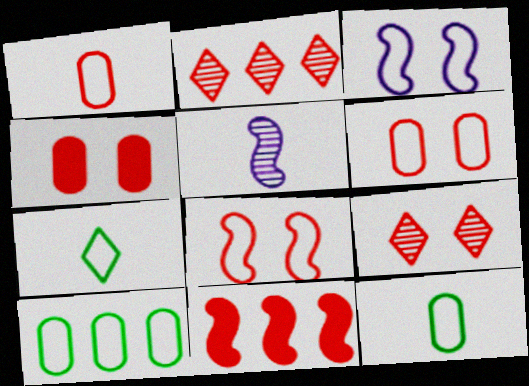[[1, 9, 11], 
[4, 8, 9]]